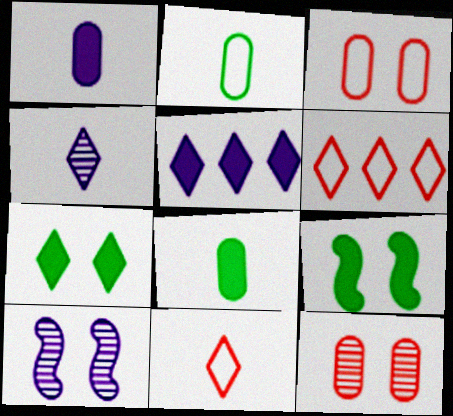[[3, 7, 10], 
[4, 6, 7], 
[6, 8, 10]]